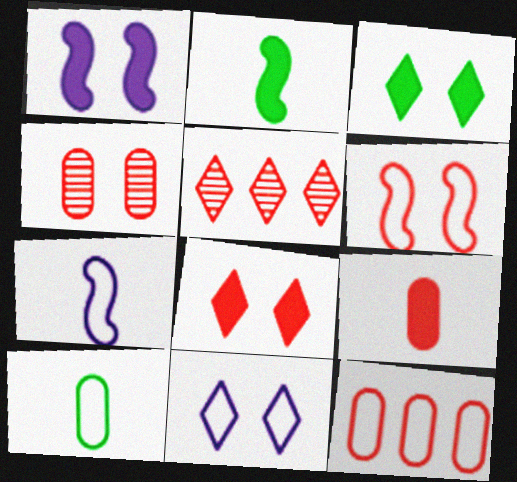[[1, 5, 10], 
[4, 6, 8], 
[4, 9, 12], 
[5, 6, 9]]